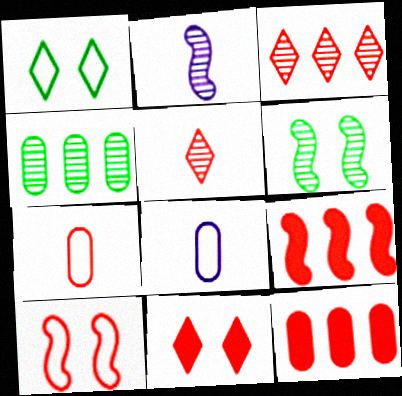[[1, 2, 12], 
[5, 10, 12]]